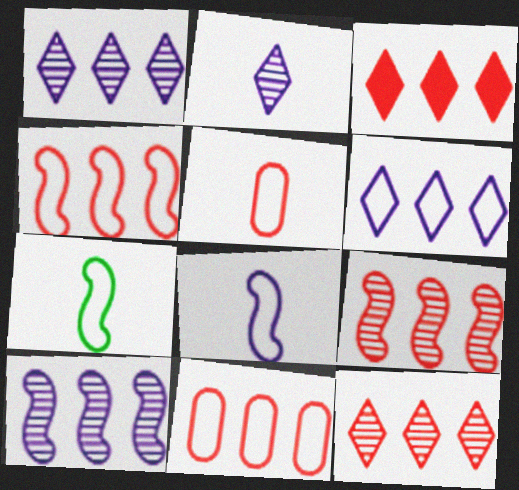[[3, 9, 11]]